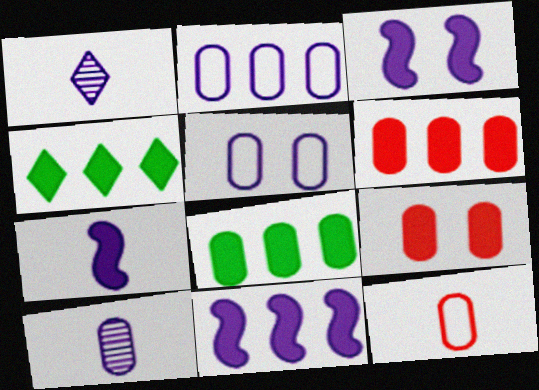[[1, 2, 3], 
[1, 5, 11], 
[3, 7, 11], 
[4, 6, 11], 
[4, 7, 9]]